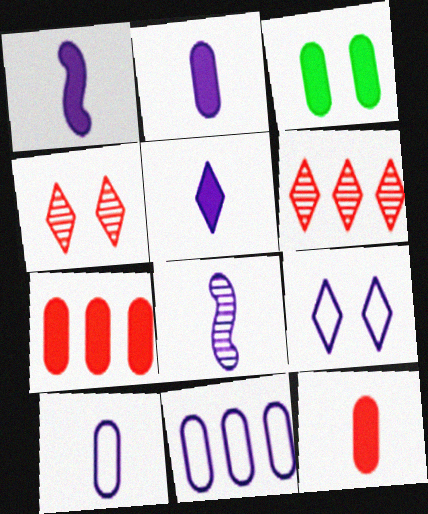[[1, 2, 5], 
[2, 3, 7], 
[5, 8, 10]]